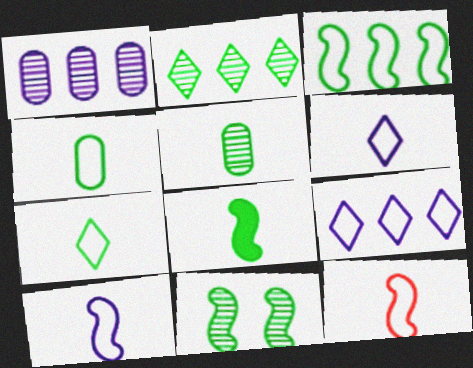[[2, 5, 11], 
[3, 8, 11], 
[4, 6, 12], 
[5, 7, 8]]